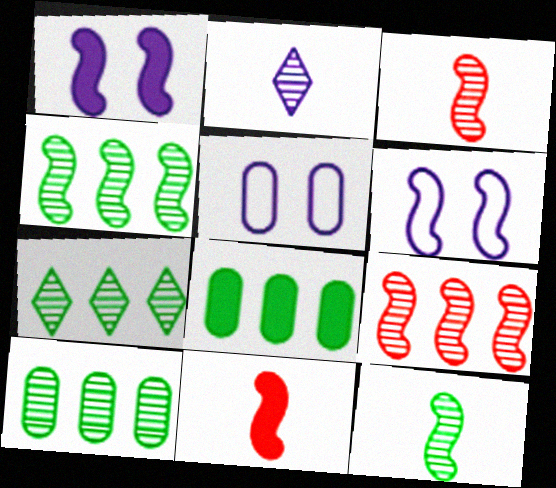[[4, 6, 11], 
[4, 7, 10], 
[5, 7, 11]]